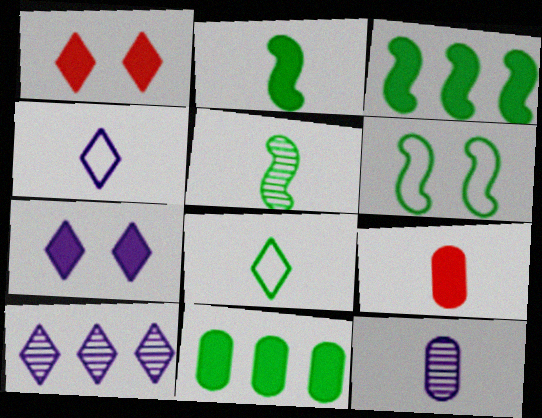[[1, 8, 10], 
[3, 5, 6], 
[3, 7, 9], 
[4, 5, 9], 
[4, 7, 10], 
[6, 9, 10]]